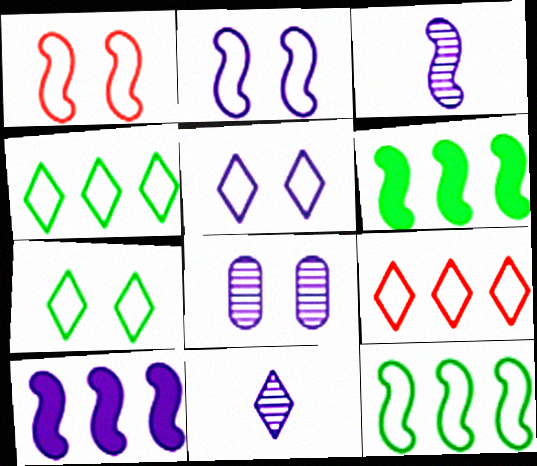[[1, 3, 6], 
[2, 3, 10]]